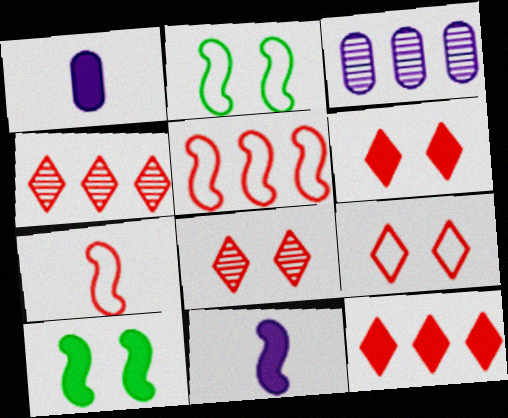[[1, 2, 4], 
[1, 10, 12], 
[6, 8, 9]]